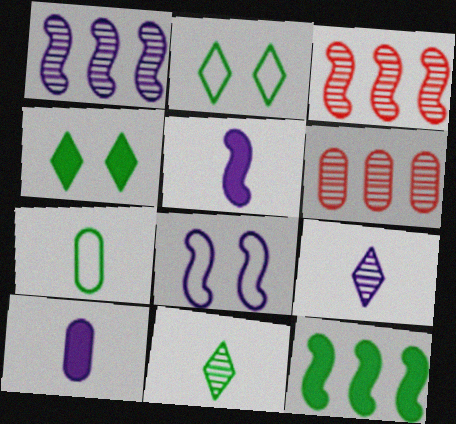[[1, 5, 8], 
[2, 3, 10], 
[2, 5, 6]]